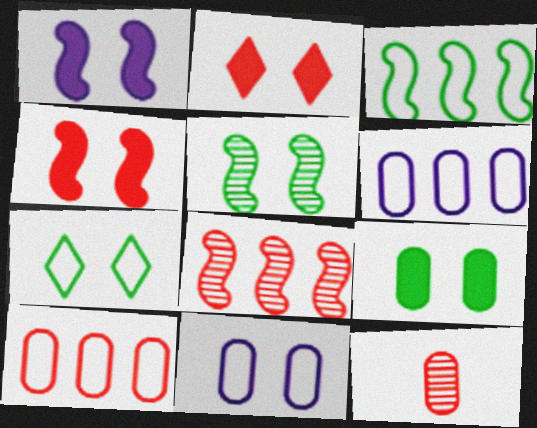[[1, 2, 9], 
[2, 5, 11], 
[5, 7, 9], 
[6, 9, 12]]